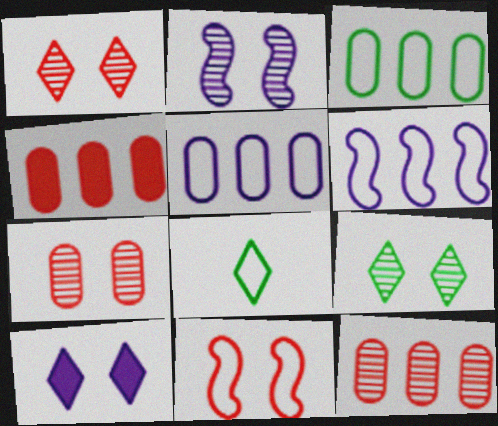[[2, 4, 8], 
[2, 7, 9], 
[5, 8, 11]]